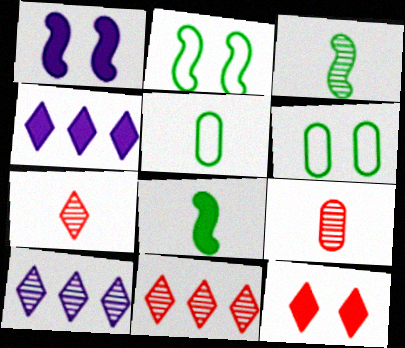[[1, 5, 11], 
[2, 4, 9]]